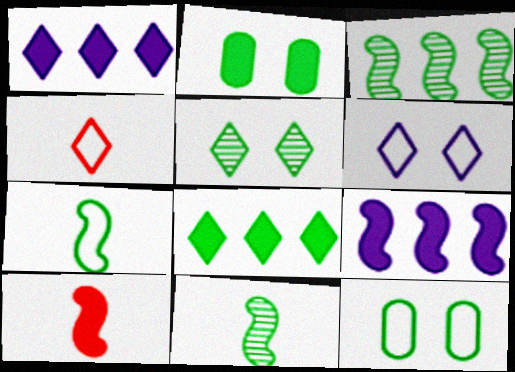[[1, 2, 10], 
[1, 4, 5], 
[8, 11, 12]]